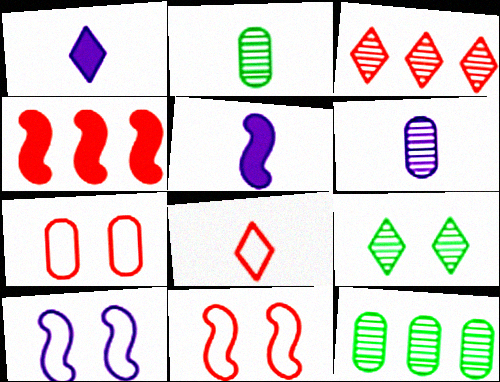[[1, 11, 12], 
[2, 5, 8]]